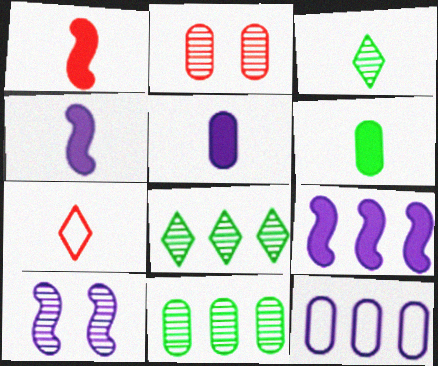[[2, 6, 12]]